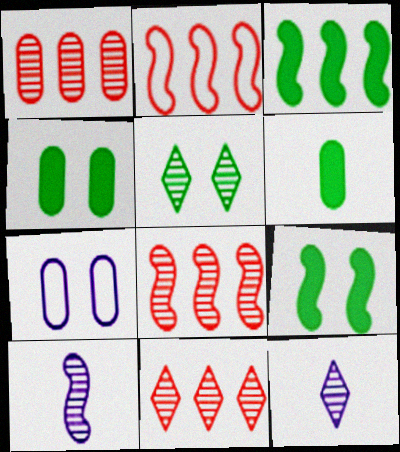[[1, 5, 10], 
[1, 6, 7], 
[1, 8, 11], 
[2, 4, 12], 
[2, 9, 10], 
[5, 11, 12]]